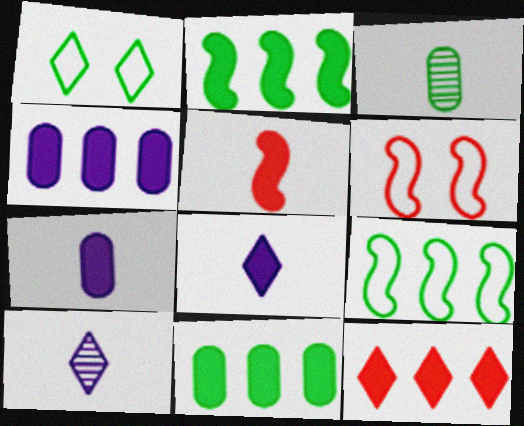[[1, 2, 3], 
[1, 10, 12], 
[2, 4, 12], 
[6, 10, 11]]